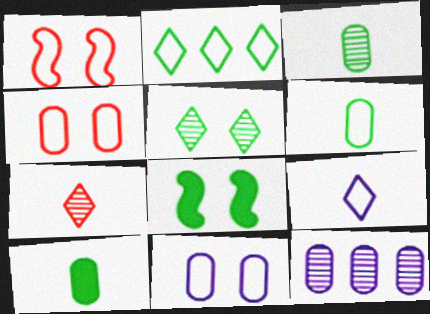[[2, 3, 8], 
[3, 6, 10], 
[4, 10, 12]]